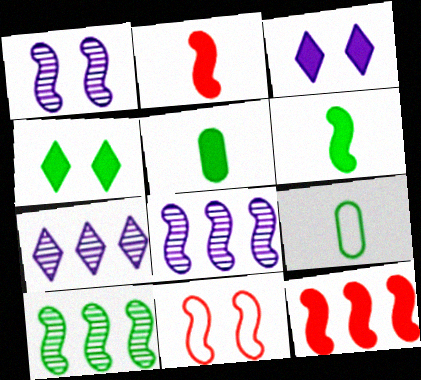[[3, 5, 12], 
[4, 9, 10], 
[5, 7, 11], 
[6, 8, 11]]